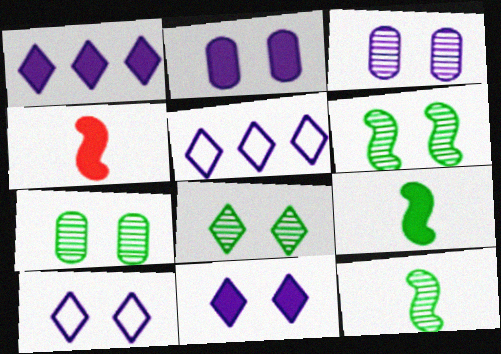[[4, 5, 7], 
[6, 7, 8]]